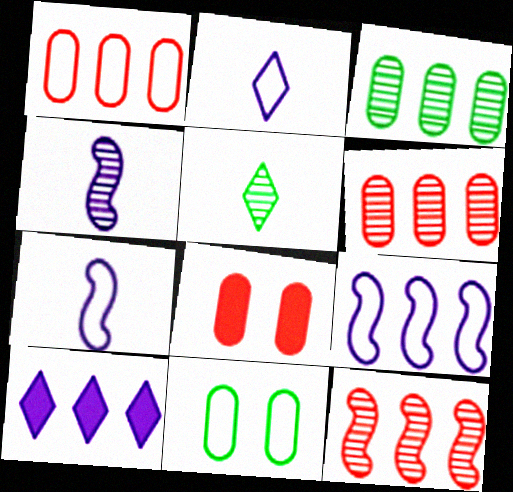[[5, 8, 9]]